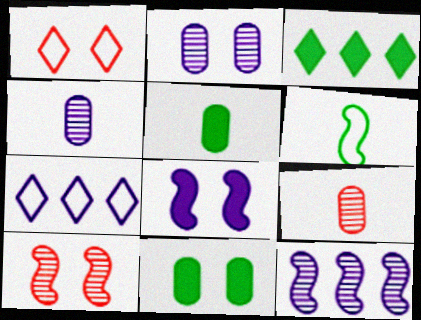[[1, 5, 12], 
[4, 7, 8], 
[5, 7, 10]]